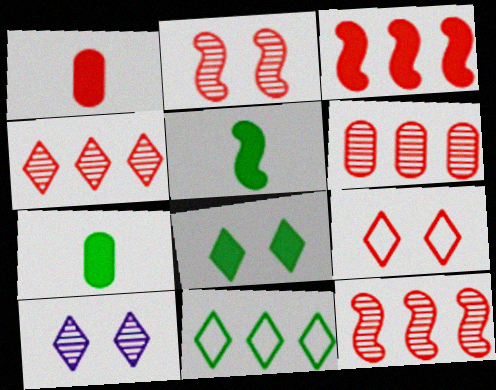[[1, 9, 12], 
[4, 6, 12], 
[8, 9, 10]]